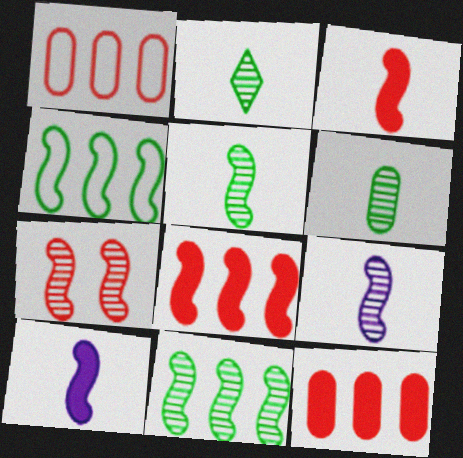[[2, 5, 6], 
[4, 7, 10], 
[7, 9, 11]]